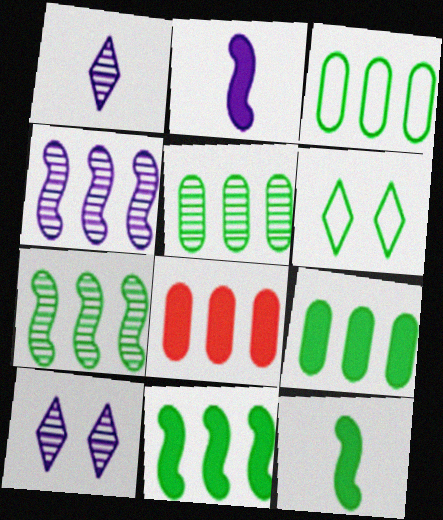[[3, 5, 9], 
[5, 6, 12]]